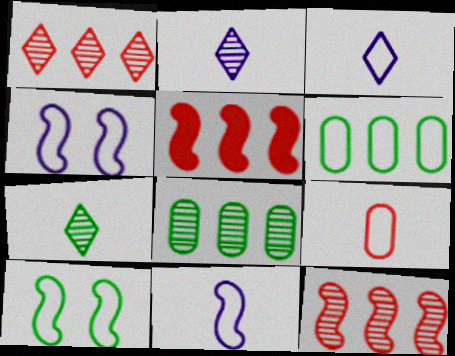[]